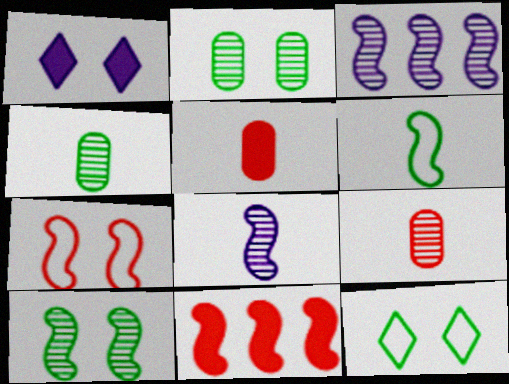[[1, 2, 7], 
[3, 5, 12]]